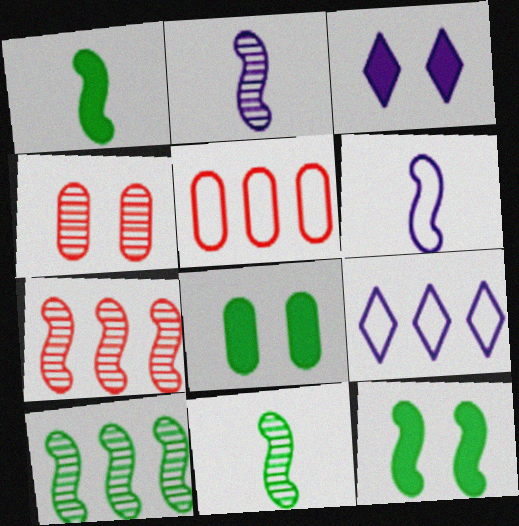[[1, 4, 9], 
[3, 5, 11], 
[6, 7, 12]]